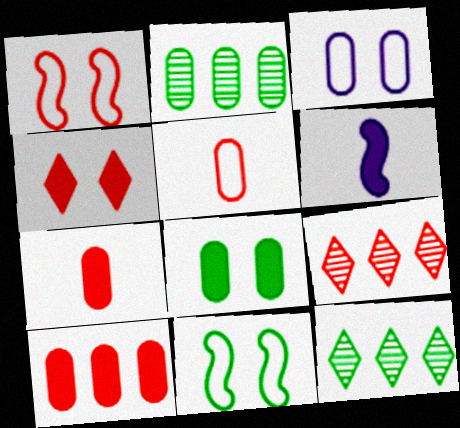[[1, 7, 9], 
[2, 3, 7]]